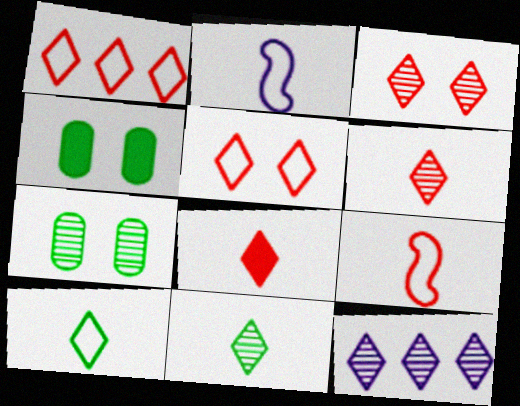[[1, 3, 8], 
[3, 11, 12], 
[4, 9, 12]]